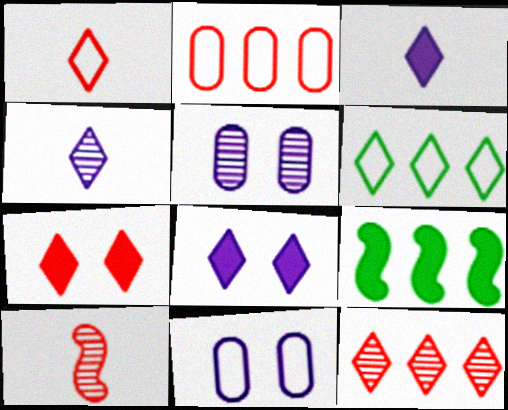[[1, 5, 9], 
[1, 7, 12], 
[2, 7, 10], 
[4, 6, 7]]